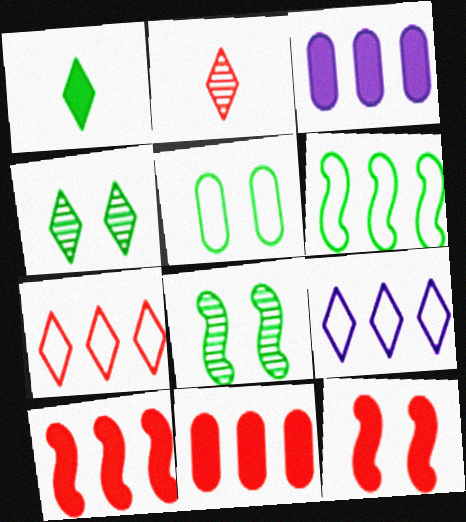[[1, 3, 12]]